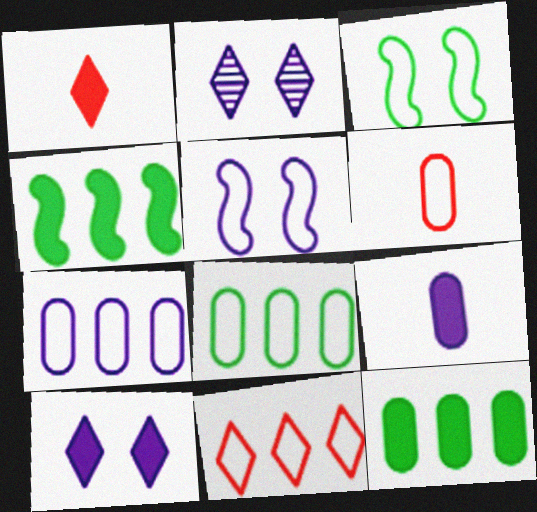[[2, 4, 6]]